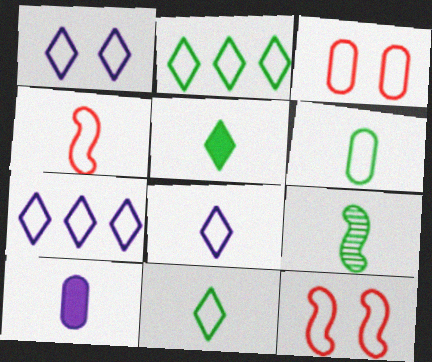[[1, 7, 8], 
[4, 6, 8], 
[5, 6, 9], 
[6, 7, 12]]